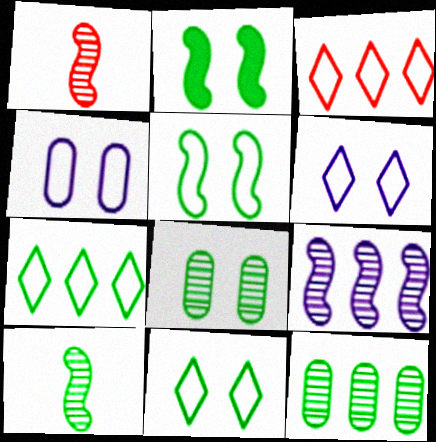[[2, 8, 11]]